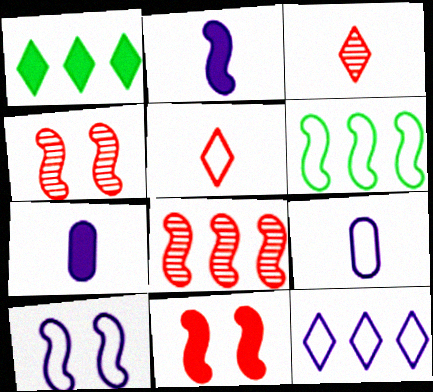[[1, 4, 9], 
[1, 7, 11], 
[2, 4, 6], 
[9, 10, 12]]